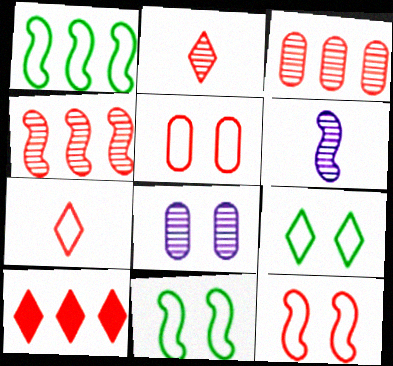[]